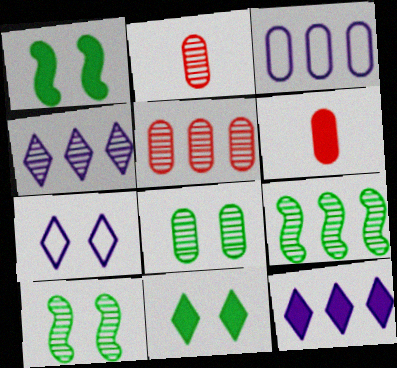[[1, 6, 12], 
[2, 4, 10], 
[3, 6, 8], 
[4, 5, 9], 
[6, 7, 9]]